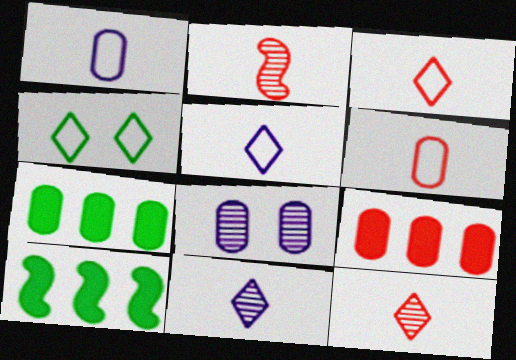[[3, 8, 10], 
[6, 7, 8]]